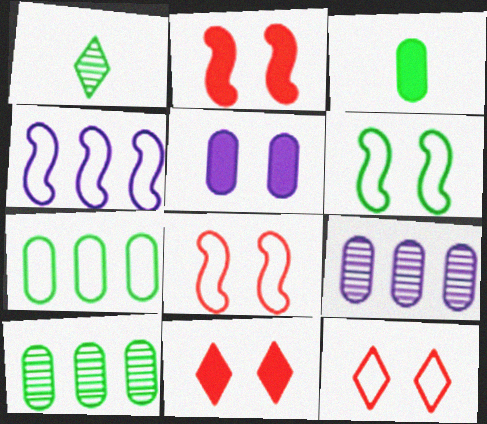[]